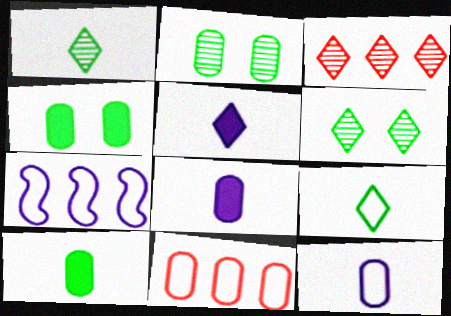[[2, 8, 11]]